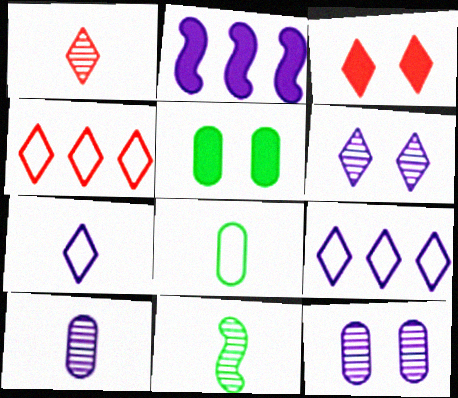[[1, 3, 4], 
[1, 10, 11], 
[2, 7, 12]]